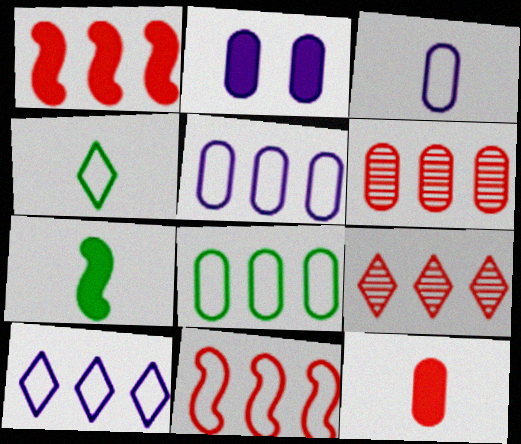[[8, 10, 11]]